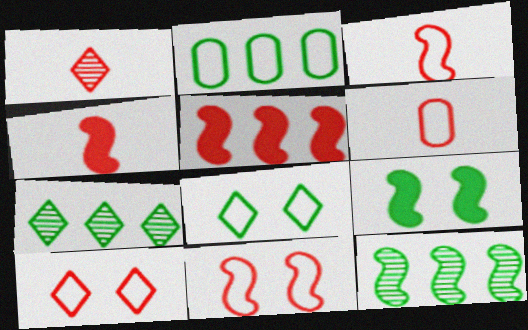[[1, 4, 6]]